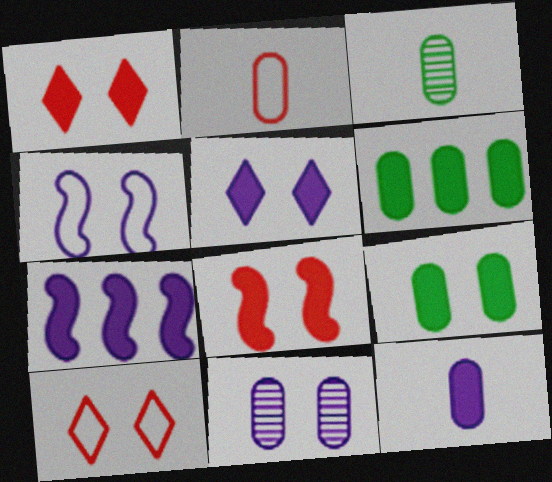[[2, 3, 12], 
[2, 6, 11], 
[3, 7, 10], 
[4, 5, 11], 
[5, 7, 12], 
[5, 8, 9]]